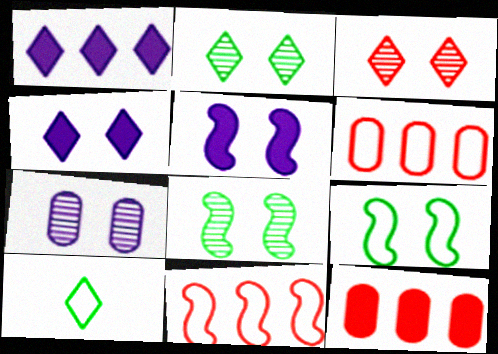[[1, 3, 10], 
[3, 7, 8]]